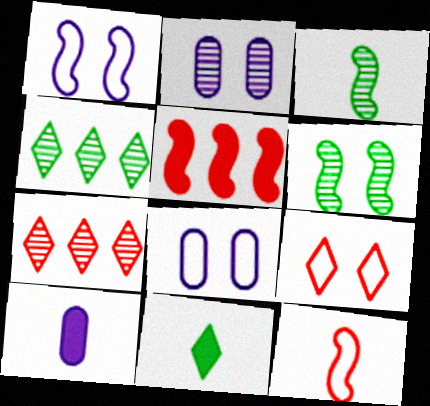[[1, 3, 5], 
[2, 3, 7]]